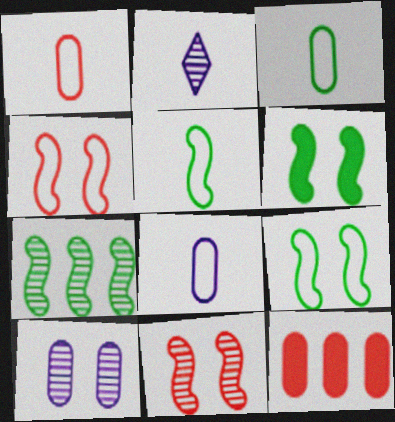[[1, 3, 8], 
[2, 9, 12], 
[3, 10, 12], 
[5, 6, 7]]